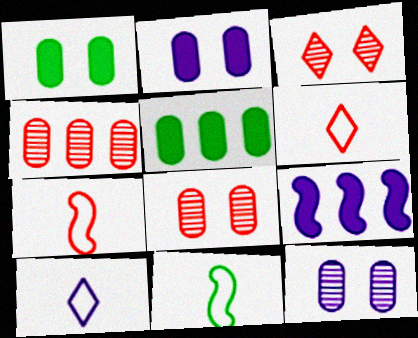[[9, 10, 12]]